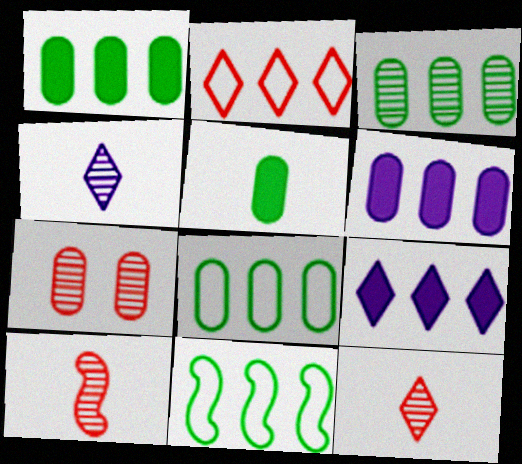[[1, 3, 8]]